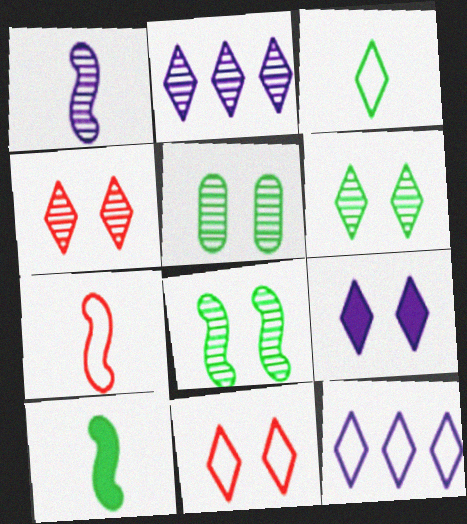[[1, 7, 10], 
[3, 11, 12], 
[5, 6, 8], 
[6, 9, 11]]